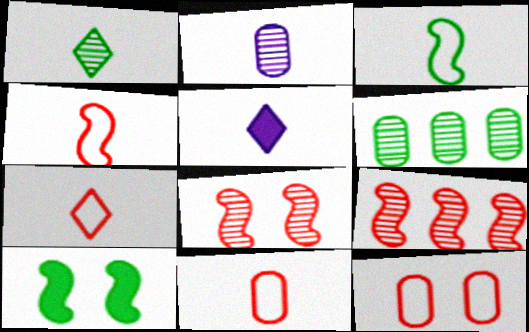[[1, 5, 7], 
[4, 7, 11]]